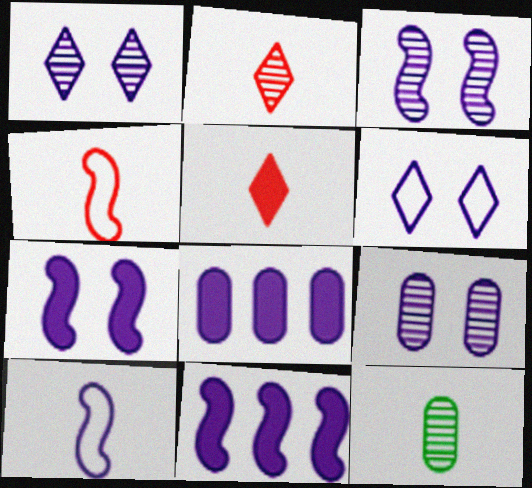[[1, 3, 9], 
[1, 8, 10], 
[3, 10, 11], 
[5, 10, 12], 
[6, 7, 9]]